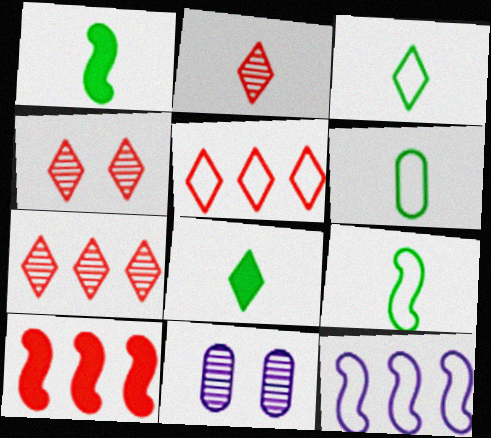[[1, 5, 11], 
[2, 4, 7], 
[3, 6, 9], 
[3, 10, 11]]